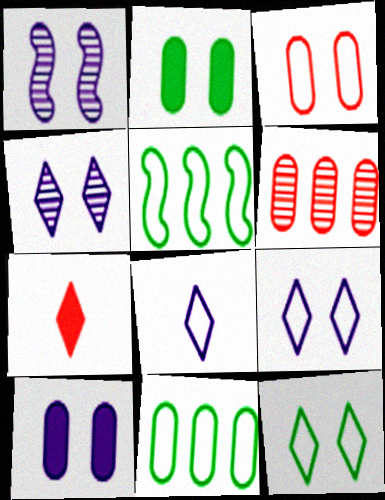[[1, 7, 11], 
[1, 9, 10], 
[3, 5, 8]]